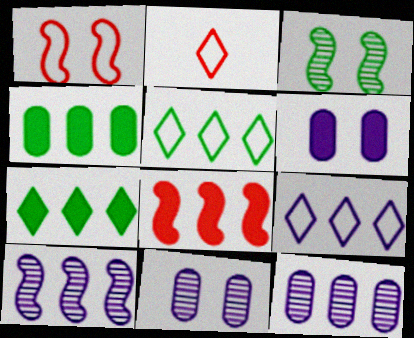[[5, 8, 12]]